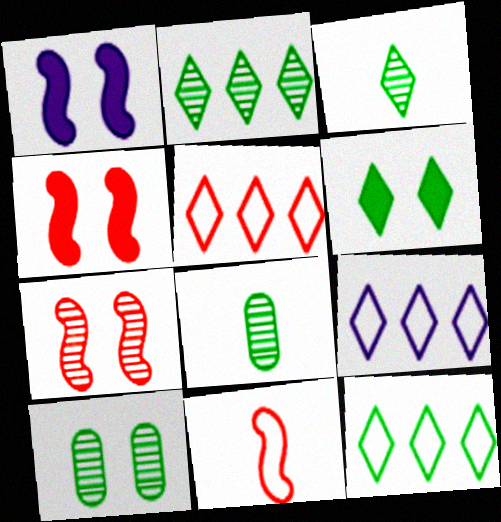[[1, 5, 8], 
[3, 6, 12], 
[4, 8, 9], 
[5, 9, 12]]